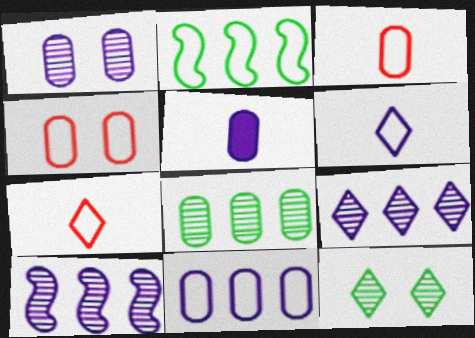[[1, 5, 11], 
[2, 4, 6], 
[4, 5, 8]]